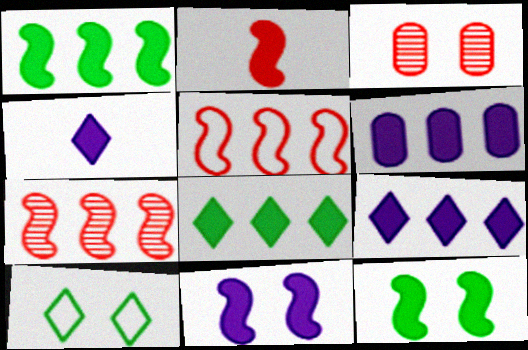[[1, 2, 11], 
[3, 10, 11], 
[4, 6, 11]]